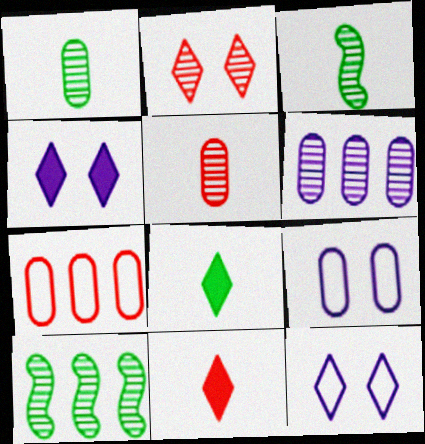[[2, 3, 6], 
[3, 4, 7], 
[9, 10, 11]]